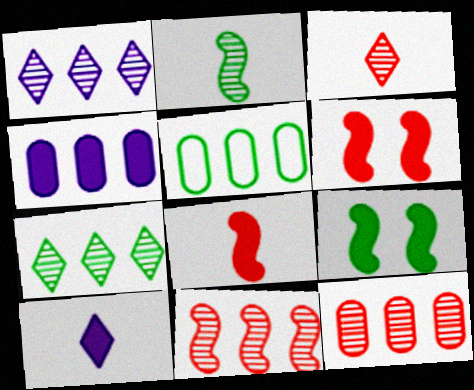[[4, 5, 12]]